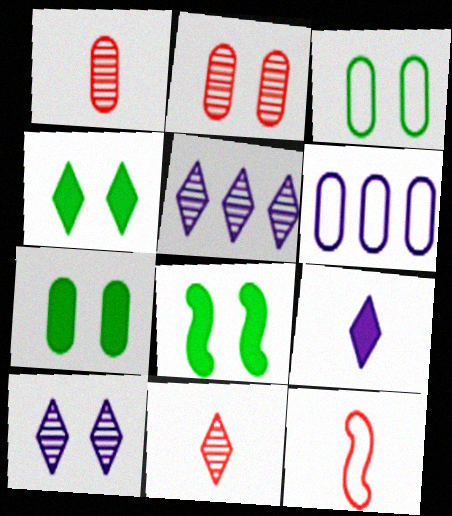[[1, 6, 7], 
[4, 7, 8], 
[5, 7, 12], 
[6, 8, 11]]